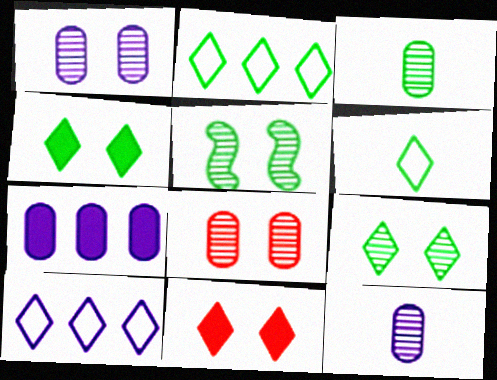[]